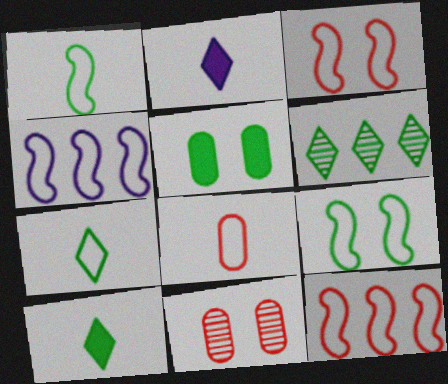[[1, 3, 4], 
[1, 5, 6], 
[4, 10, 11]]